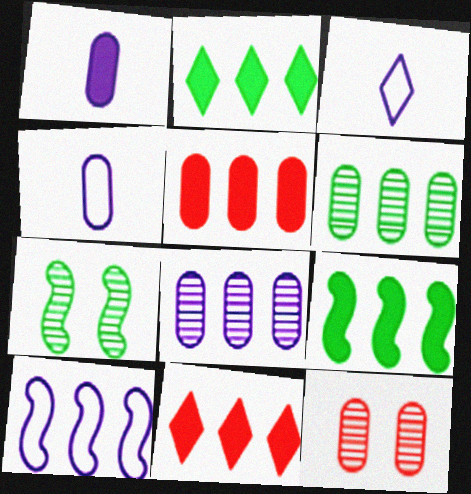[[3, 5, 7], 
[3, 9, 12], 
[4, 7, 11], 
[6, 10, 11]]